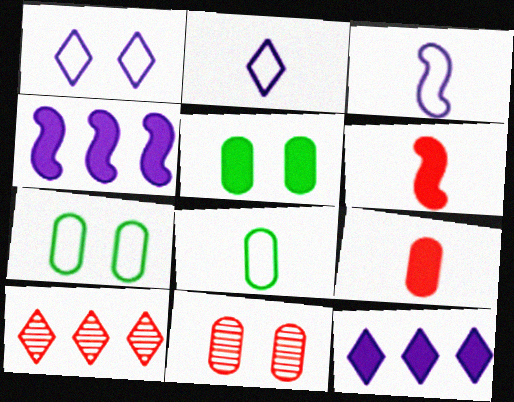[[3, 5, 10], 
[5, 6, 12]]